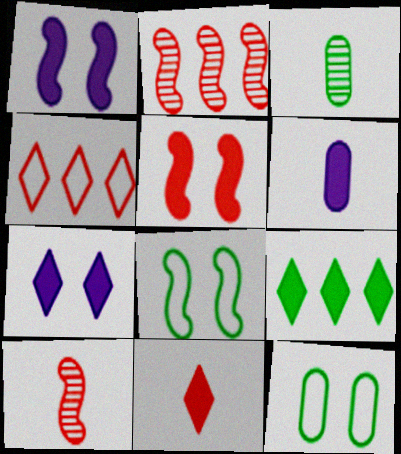[[1, 3, 4], 
[3, 8, 9], 
[5, 6, 9], 
[7, 9, 11]]